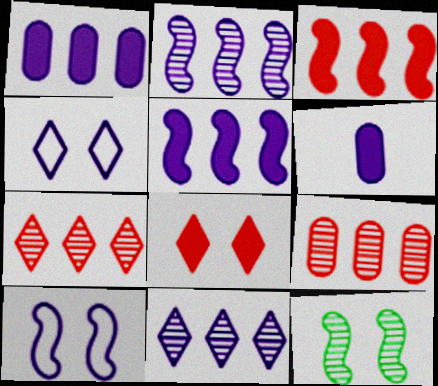[[2, 4, 6], 
[6, 10, 11]]